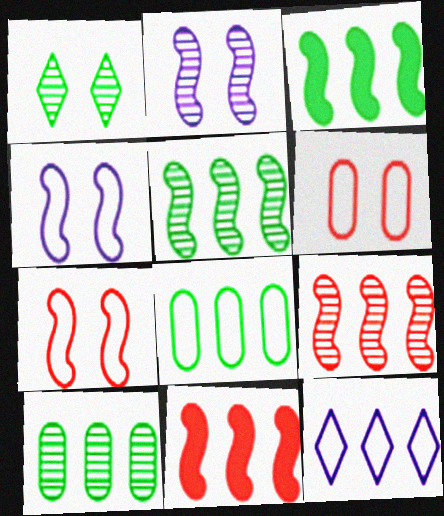[[10, 11, 12]]